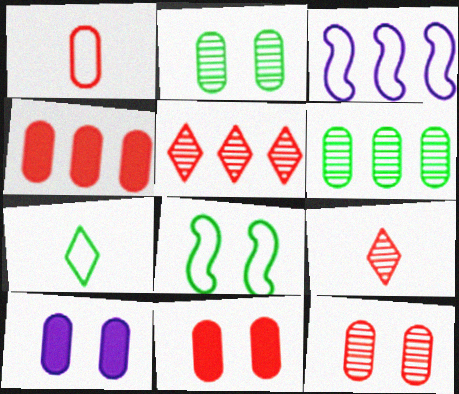[[1, 4, 12], 
[1, 6, 10]]